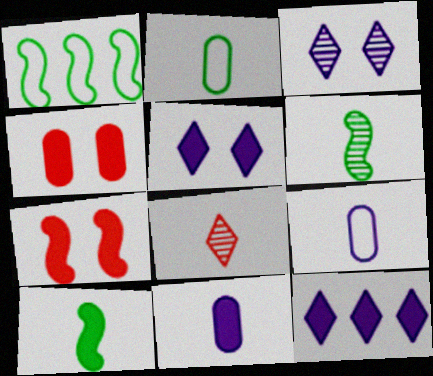[[4, 10, 12], 
[8, 9, 10]]